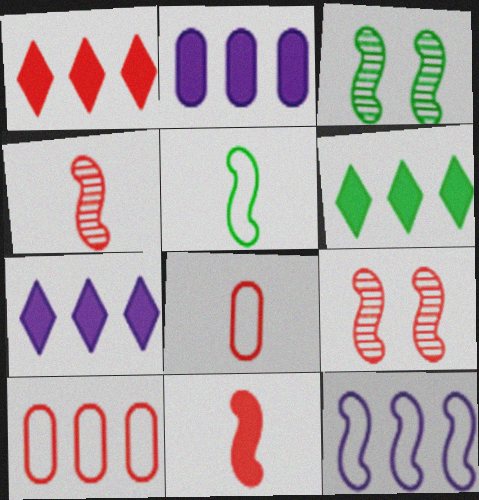[[1, 6, 7], 
[1, 8, 9], 
[3, 7, 8], 
[3, 11, 12]]